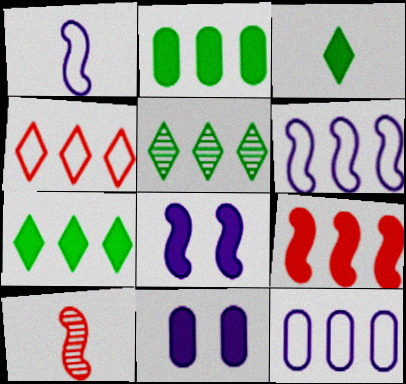[[3, 9, 11], 
[5, 9, 12]]